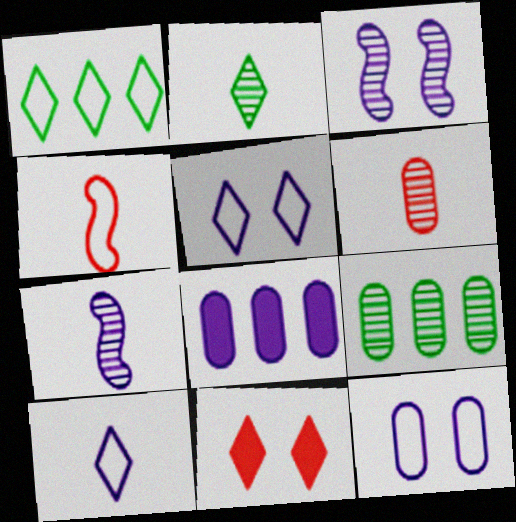[[1, 4, 12], 
[2, 6, 7], 
[3, 8, 10], 
[5, 7, 8]]